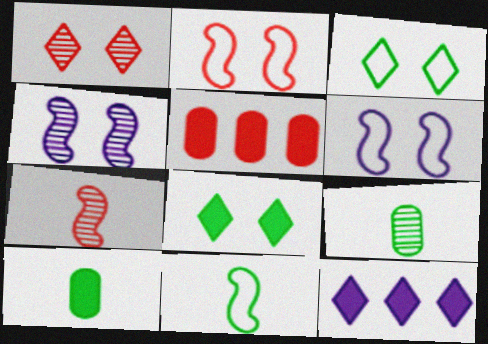[[2, 9, 12]]